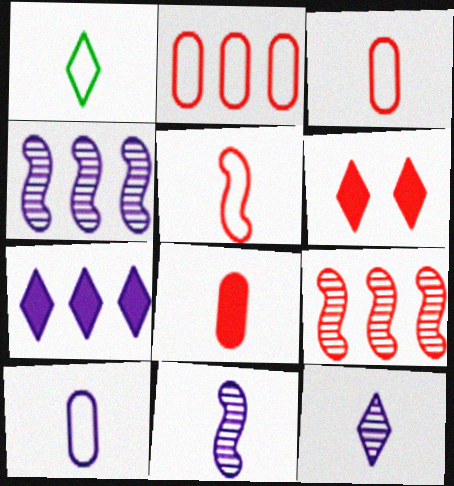[[1, 5, 10], 
[1, 8, 11], 
[3, 6, 9]]